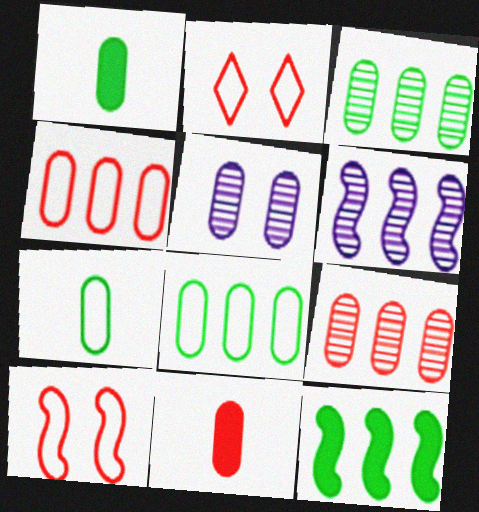[[1, 2, 6], 
[1, 4, 5], 
[5, 8, 11]]